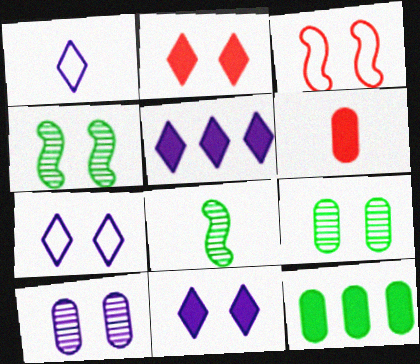[[1, 6, 8], 
[3, 9, 11]]